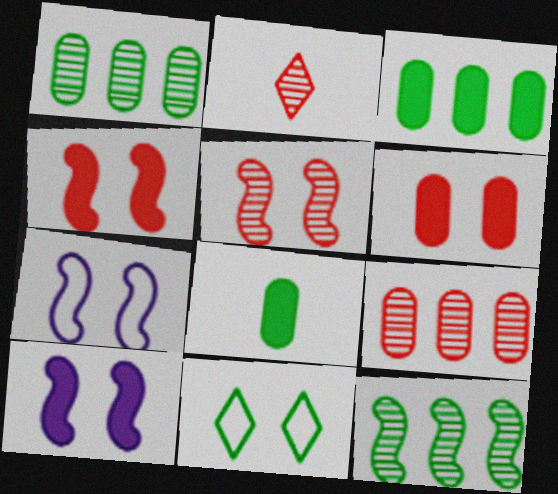[[2, 3, 7], 
[2, 5, 9], 
[8, 11, 12]]